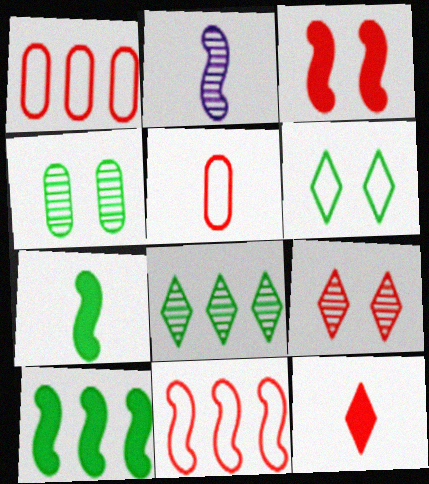[]